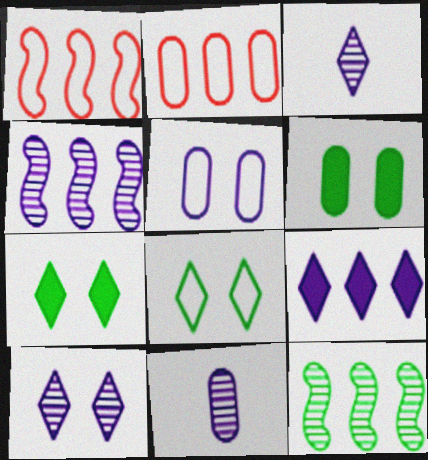[[1, 3, 6], 
[1, 7, 11], 
[2, 6, 11], 
[2, 9, 12], 
[4, 10, 11]]